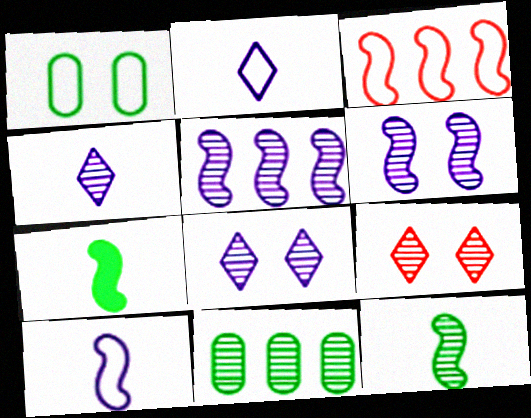[[1, 2, 3], 
[3, 6, 7]]